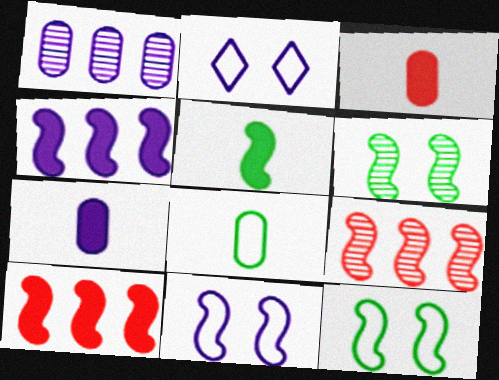[[5, 9, 11]]